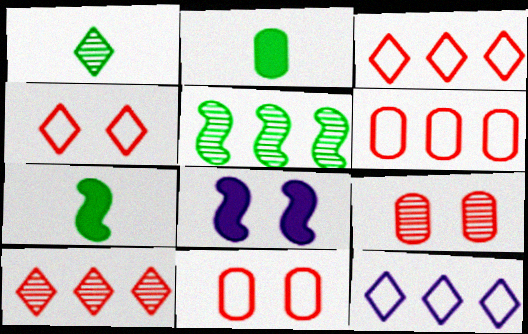[[1, 6, 8], 
[7, 9, 12]]